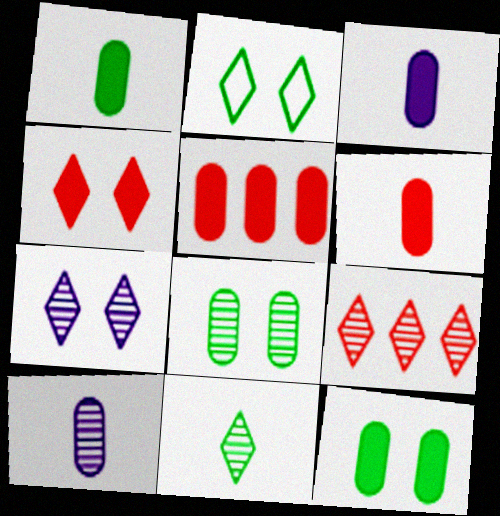[[1, 3, 6], 
[2, 4, 7], 
[3, 5, 12], 
[7, 9, 11]]